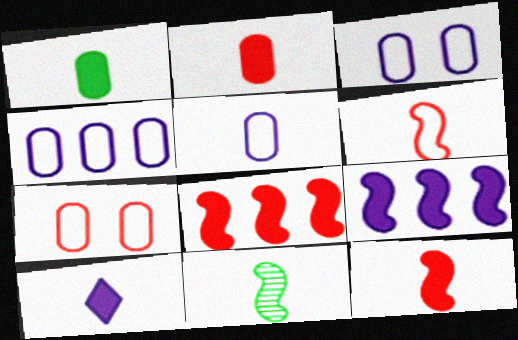[[1, 10, 12], 
[3, 4, 5]]